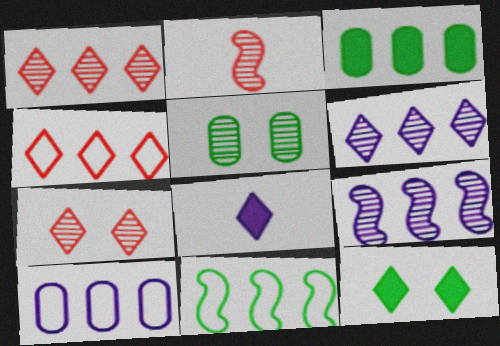[[2, 5, 6], 
[2, 10, 12], 
[3, 4, 9], 
[4, 10, 11]]